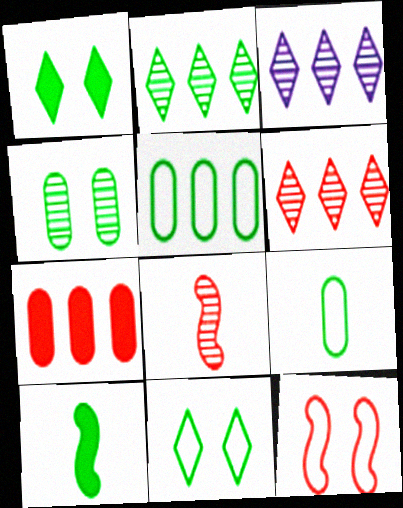[[2, 3, 6], 
[3, 4, 8]]